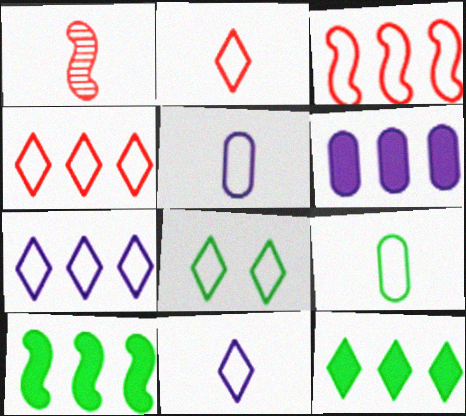[[1, 6, 8], 
[2, 7, 8], 
[3, 5, 8], 
[4, 8, 11]]